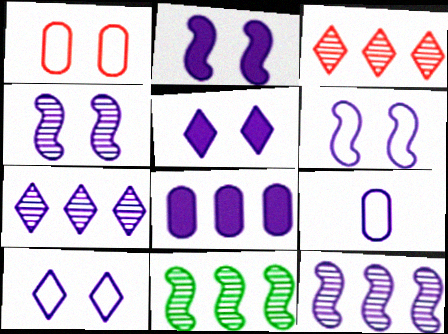[[2, 4, 6], 
[2, 7, 9], 
[5, 9, 12]]